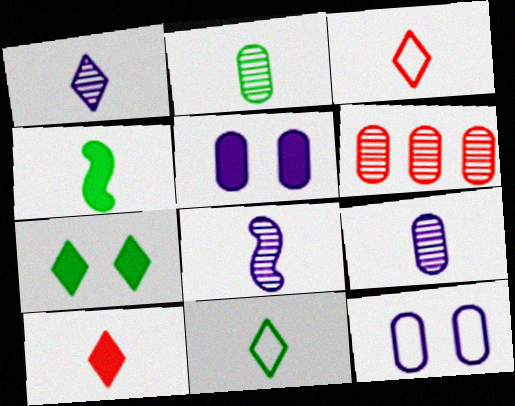[[1, 8, 9], 
[1, 10, 11], 
[2, 4, 11], 
[3, 4, 9]]